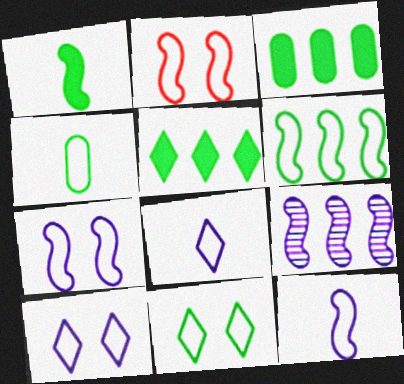[[1, 2, 9], 
[2, 6, 12], 
[4, 6, 11]]